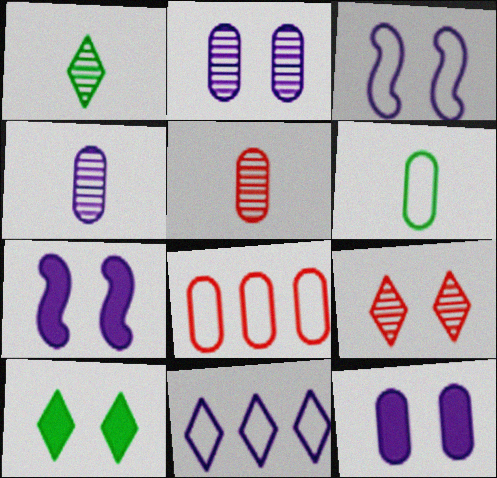[[1, 7, 8], 
[4, 7, 11]]